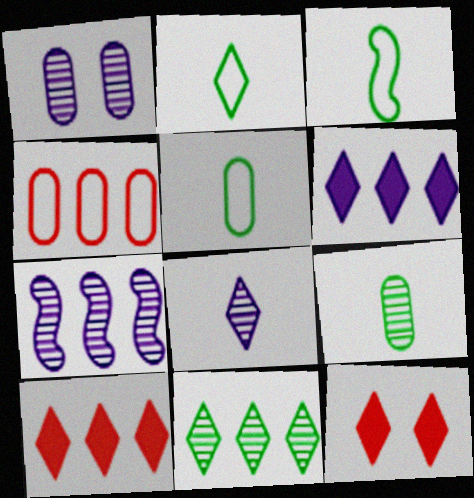[[1, 3, 10], 
[1, 7, 8], 
[2, 3, 5], 
[5, 7, 12]]